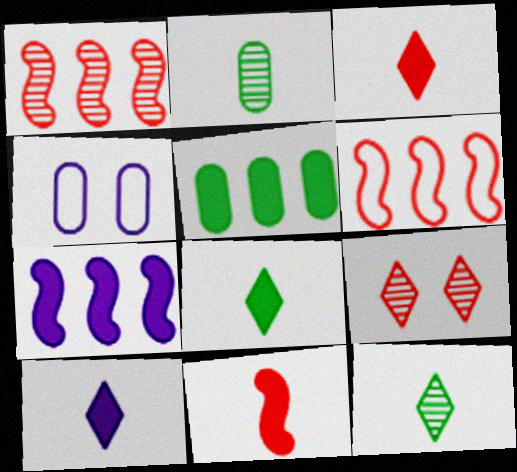[[1, 4, 8], 
[3, 8, 10]]